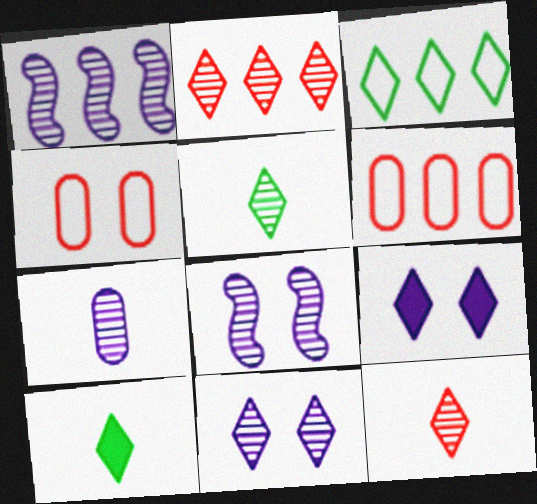[[1, 4, 10], 
[1, 7, 11], 
[2, 5, 11], 
[3, 9, 12], 
[6, 8, 10]]